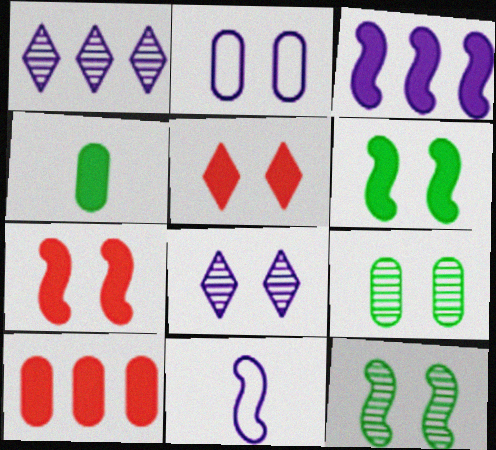[[2, 5, 12], 
[3, 4, 5]]